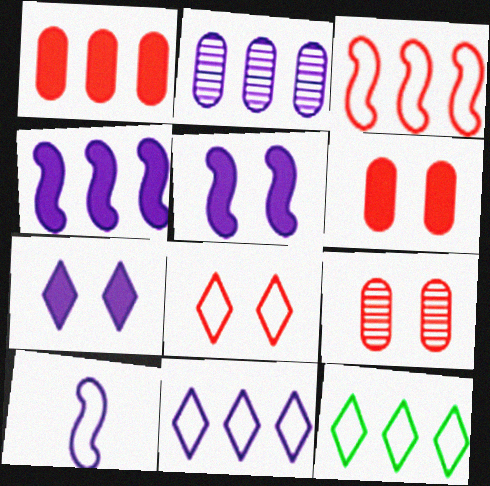[[2, 4, 11], 
[2, 7, 10]]